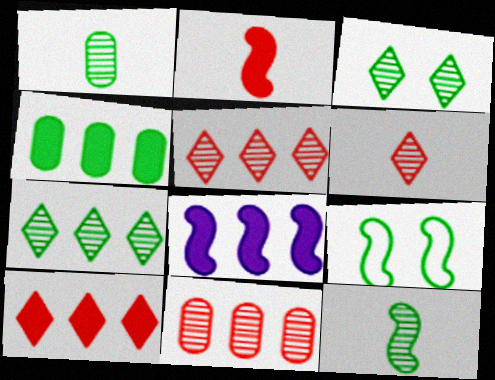[[4, 8, 10]]